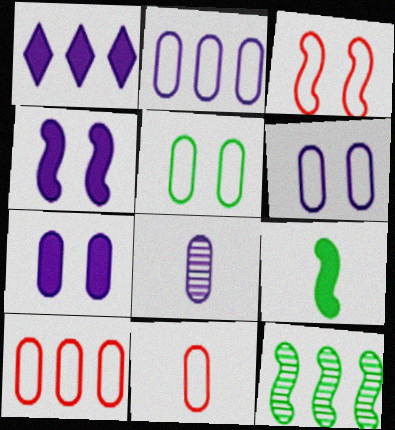[[1, 10, 12], 
[2, 5, 11], 
[2, 7, 8]]